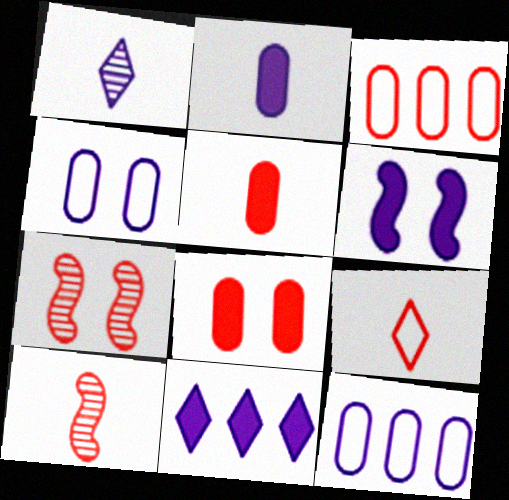[[1, 6, 12], 
[2, 6, 11], 
[5, 9, 10]]